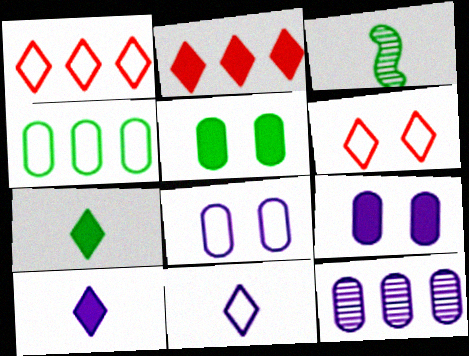[[1, 3, 9], 
[2, 3, 8]]